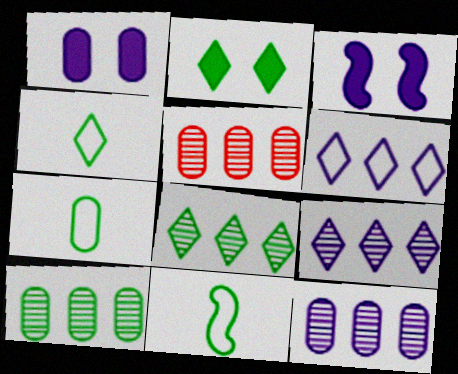[[1, 5, 7], 
[2, 4, 8], 
[2, 10, 11], 
[3, 4, 5], 
[4, 7, 11], 
[5, 10, 12]]